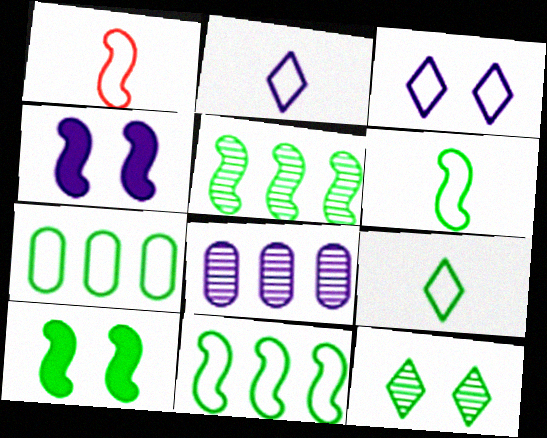[[1, 3, 7], 
[1, 4, 5], 
[2, 4, 8], 
[5, 6, 10]]